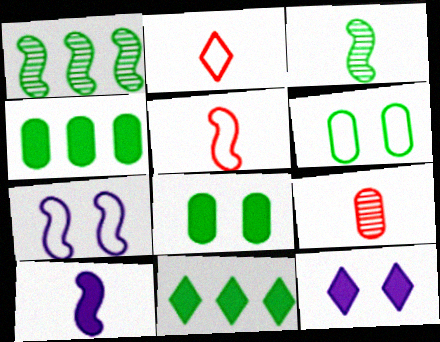[[3, 5, 10], 
[3, 6, 11], 
[7, 9, 11]]